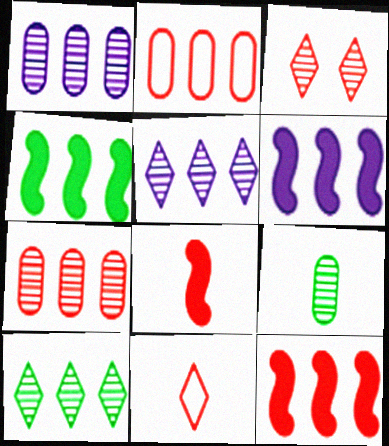[[2, 3, 8], 
[2, 4, 5], 
[2, 6, 10], 
[4, 6, 12]]